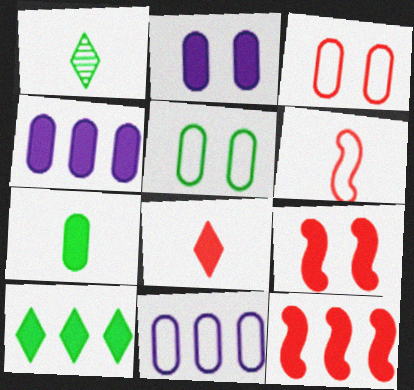[[1, 9, 11], 
[4, 10, 12]]